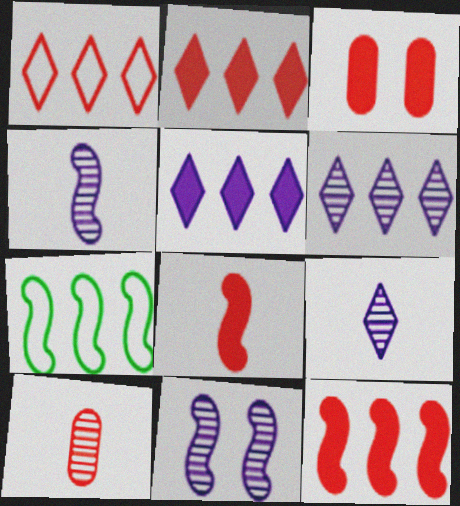[[2, 3, 8], 
[3, 7, 9], 
[7, 8, 11]]